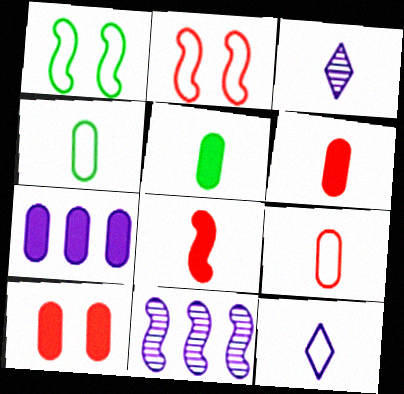[[1, 8, 11], 
[3, 4, 8], 
[5, 7, 10]]